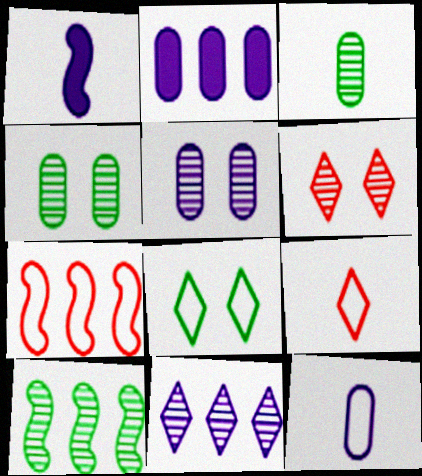[[1, 3, 9], 
[2, 5, 12], 
[7, 8, 12]]